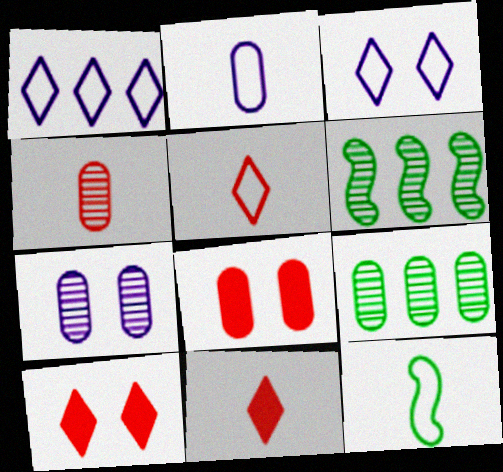[[2, 5, 12], 
[2, 6, 10], 
[2, 8, 9], 
[4, 7, 9]]